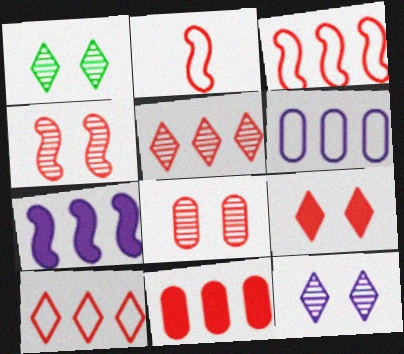[[3, 5, 11]]